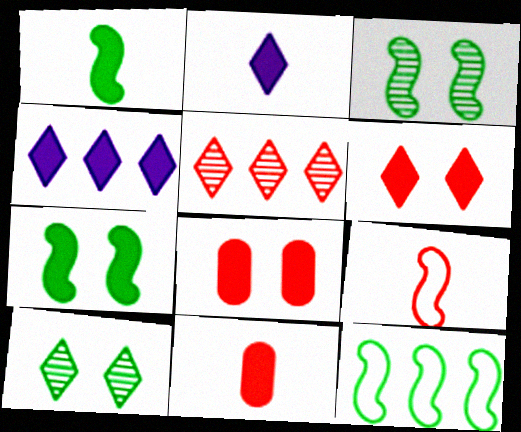[[1, 2, 11], 
[1, 3, 12], 
[1, 4, 8], 
[4, 7, 11], 
[5, 8, 9]]